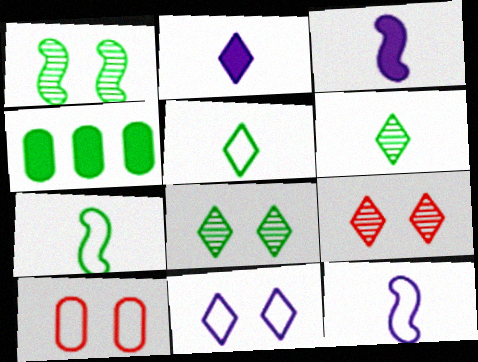[[1, 4, 5], 
[4, 7, 8], 
[4, 9, 12]]